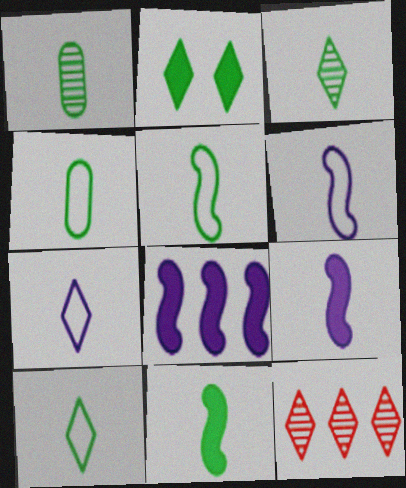[[1, 10, 11], 
[2, 7, 12], 
[3, 4, 11], 
[4, 5, 10]]